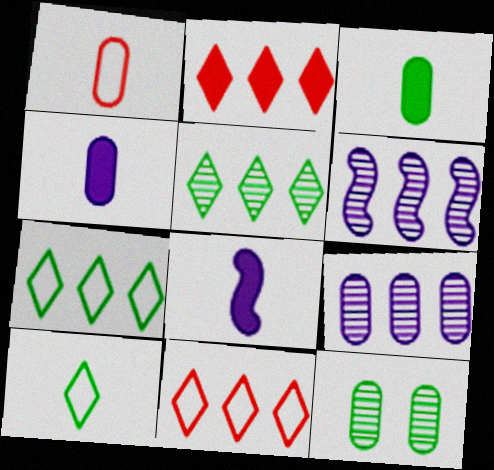[[8, 11, 12]]